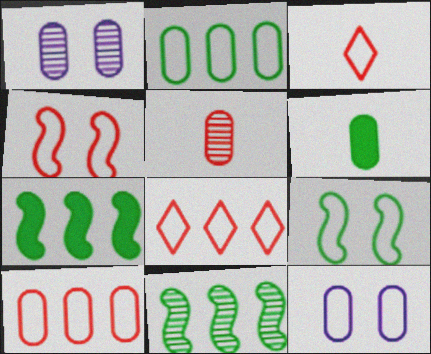[[1, 3, 7], 
[1, 6, 10], 
[3, 4, 10]]